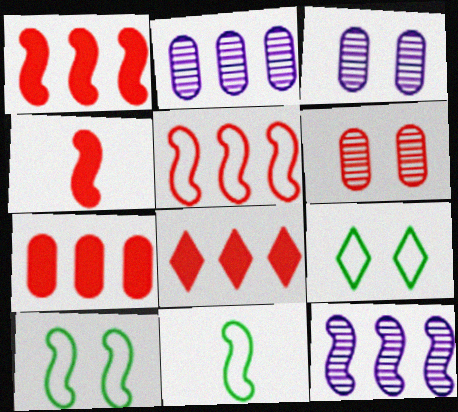[[1, 7, 8], 
[2, 4, 9], 
[3, 8, 11], 
[4, 10, 12]]